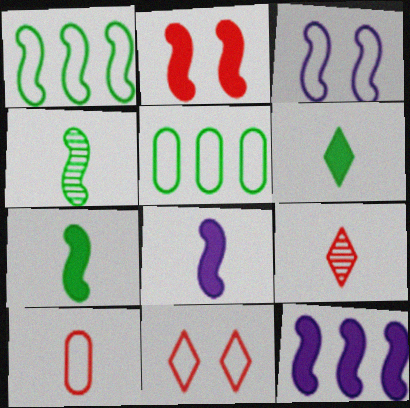[[2, 7, 12]]